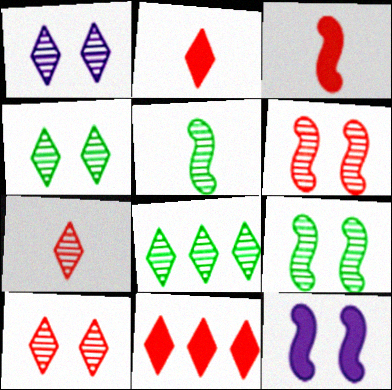[[1, 4, 10], 
[1, 7, 8]]